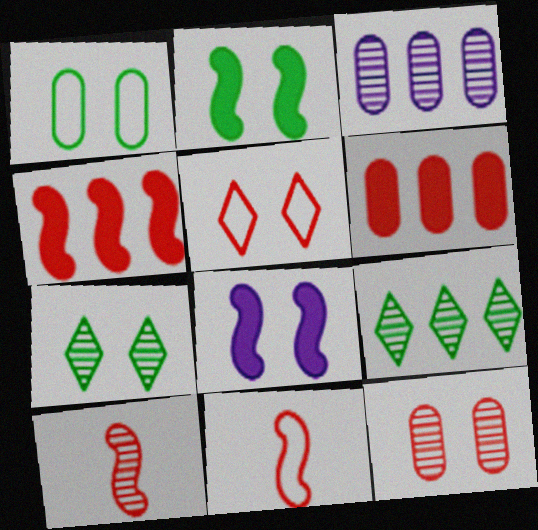[[1, 2, 7], 
[3, 7, 10], 
[5, 6, 10]]